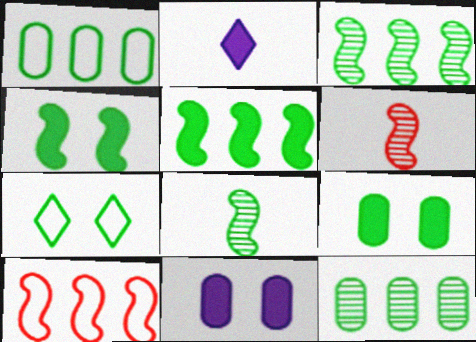[]